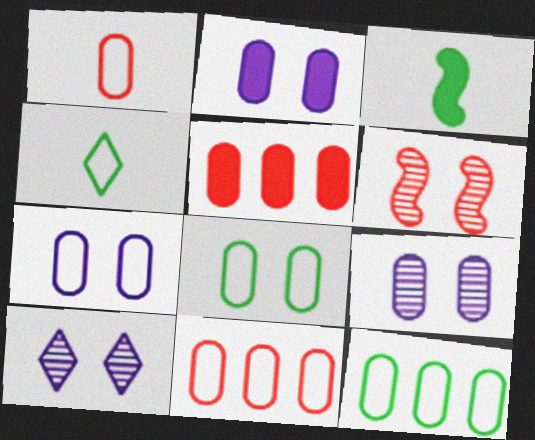[[1, 7, 12], 
[2, 7, 9], 
[3, 10, 11]]